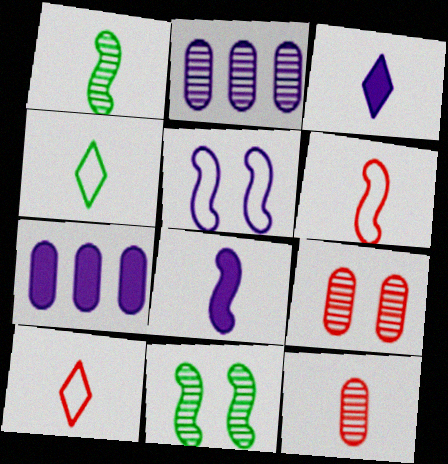[[1, 6, 8], 
[2, 3, 5], 
[4, 8, 12], 
[7, 10, 11]]